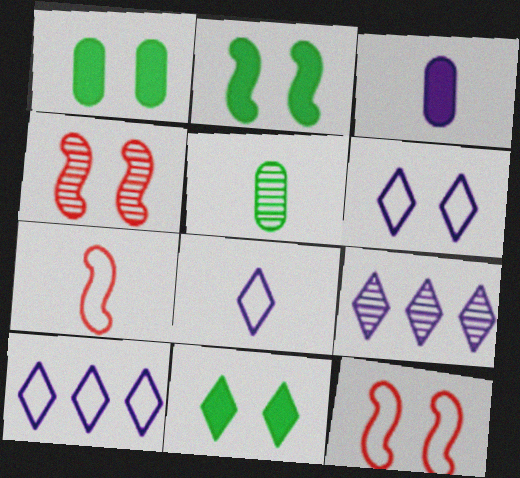[[1, 2, 11], 
[1, 4, 6], 
[1, 7, 9], 
[4, 5, 9], 
[6, 8, 10]]